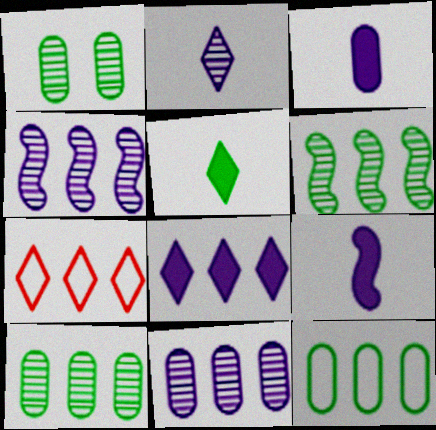[[1, 7, 9]]